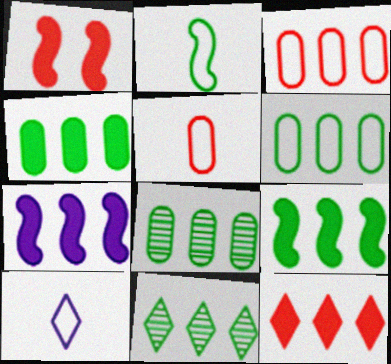[[1, 8, 10], 
[2, 5, 10], 
[3, 7, 11], 
[4, 6, 8], 
[4, 7, 12], 
[6, 9, 11]]